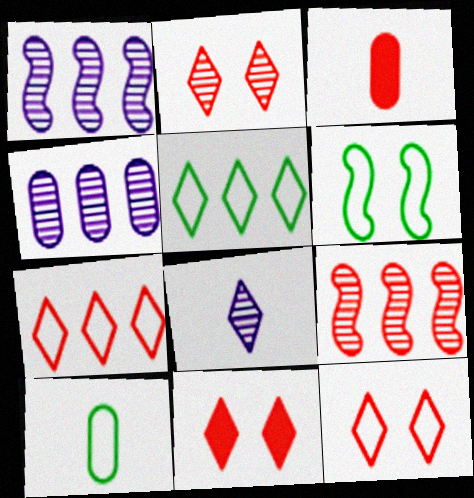[[1, 10, 11], 
[2, 11, 12], 
[3, 9, 12], 
[5, 6, 10], 
[5, 8, 11]]